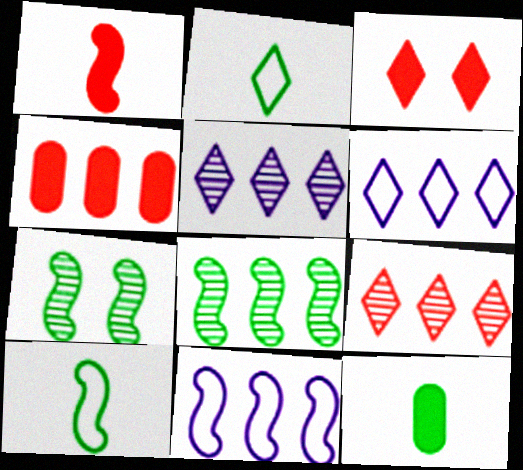[[1, 3, 4], 
[1, 7, 11], 
[2, 3, 5], 
[4, 6, 8]]